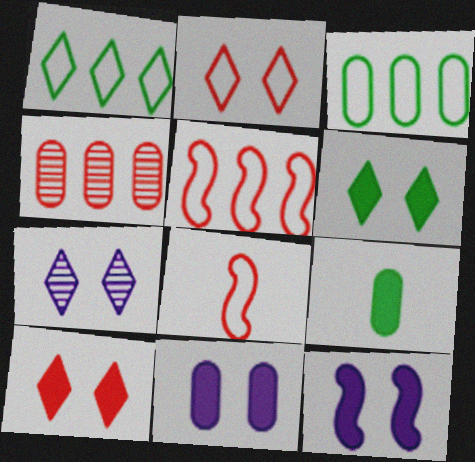[[2, 6, 7], 
[4, 8, 10], 
[5, 7, 9]]